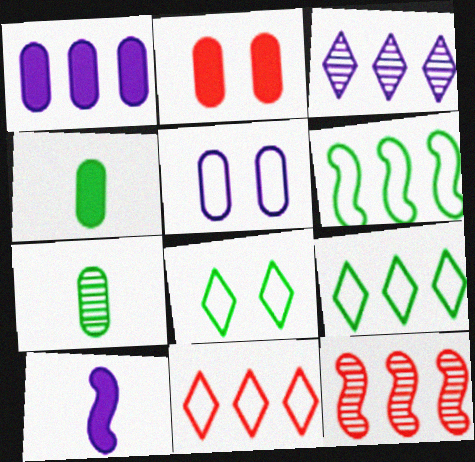[[1, 2, 4], 
[1, 9, 12], 
[3, 5, 10]]